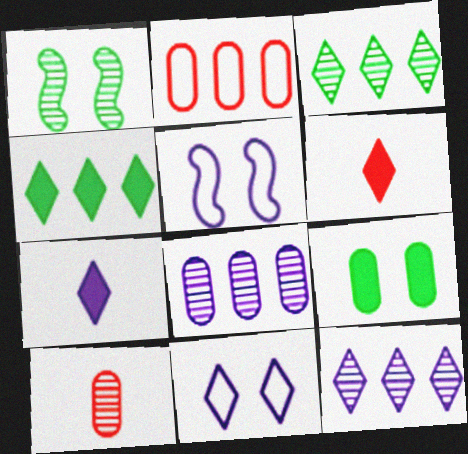[[1, 2, 7], 
[1, 10, 12], 
[3, 6, 11], 
[4, 5, 10], 
[5, 7, 8], 
[7, 11, 12]]